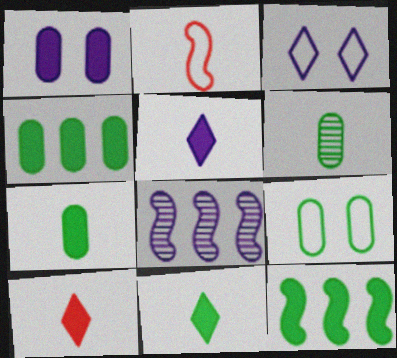[[1, 10, 12], 
[2, 5, 6], 
[4, 6, 9], 
[5, 10, 11], 
[8, 9, 10]]